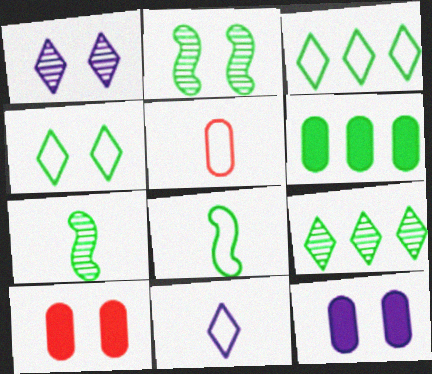[[4, 6, 7], 
[5, 8, 11]]